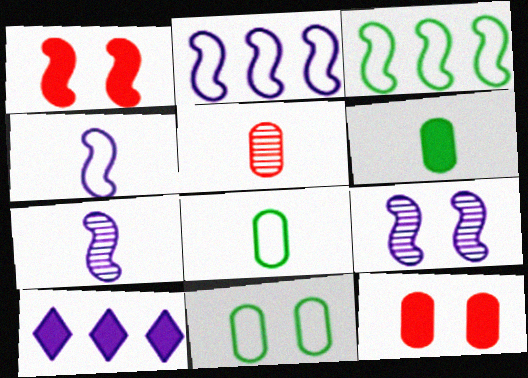[[1, 3, 7], 
[1, 6, 10]]